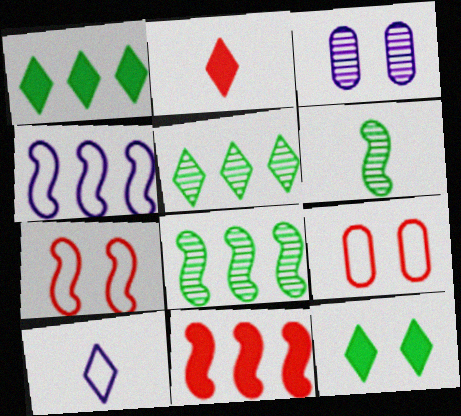[[3, 7, 12], 
[4, 8, 11]]